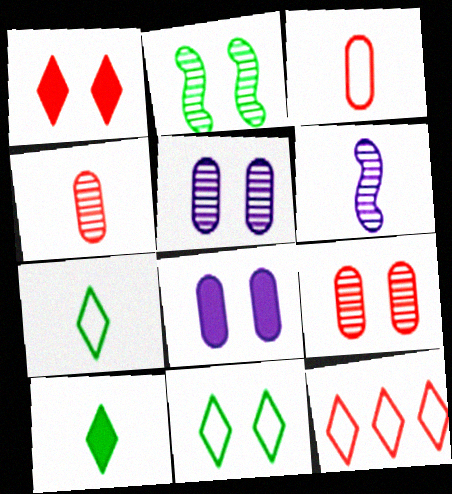[[3, 6, 10]]